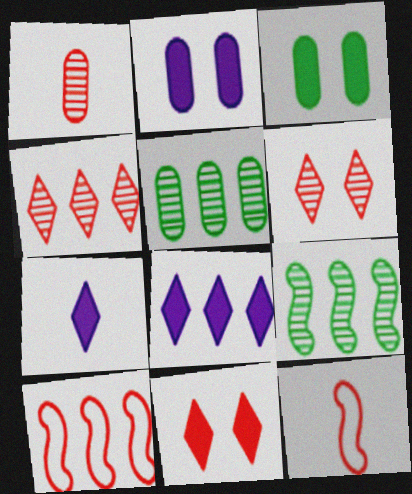[[1, 10, 11], 
[5, 8, 10]]